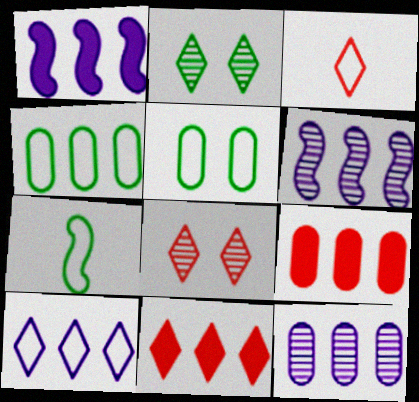[[1, 10, 12], 
[3, 8, 11], 
[4, 6, 11], 
[4, 9, 12]]